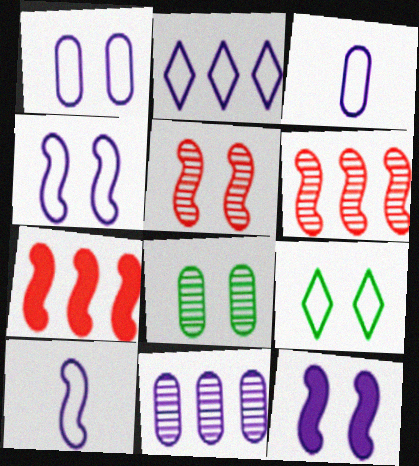[[1, 2, 10], 
[2, 3, 4]]